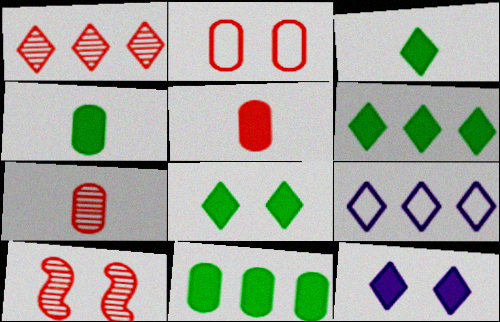[[1, 6, 9], 
[1, 7, 10], 
[3, 6, 8], 
[4, 9, 10]]